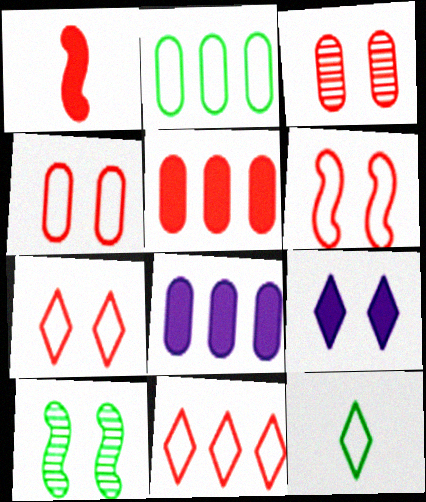[[1, 3, 11], 
[4, 6, 7], 
[4, 9, 10]]